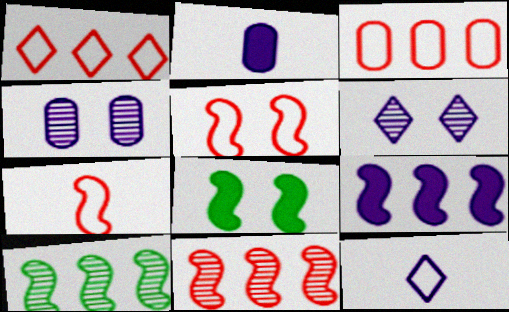[[4, 9, 12]]